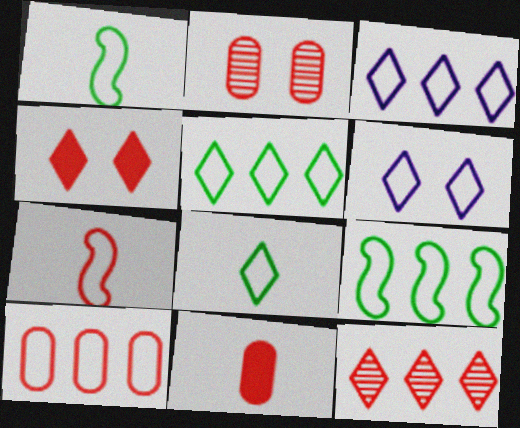[[1, 6, 10], 
[2, 10, 11], 
[3, 9, 10]]